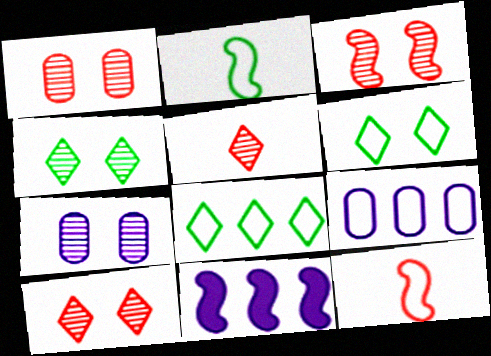[[1, 3, 10], 
[2, 3, 11], 
[3, 4, 7], 
[6, 9, 12]]